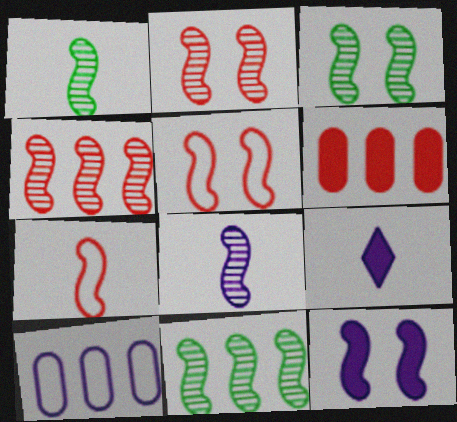[[1, 3, 11], 
[2, 8, 11], 
[3, 4, 8], 
[3, 5, 12], 
[7, 11, 12]]